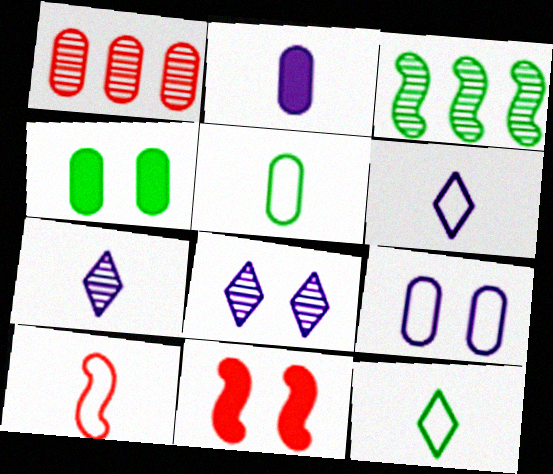[[3, 4, 12], 
[5, 6, 10]]